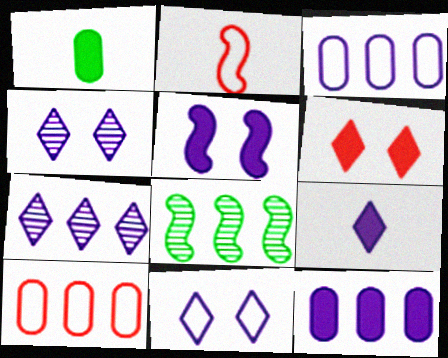[[2, 5, 8], 
[5, 9, 12], 
[7, 9, 11]]